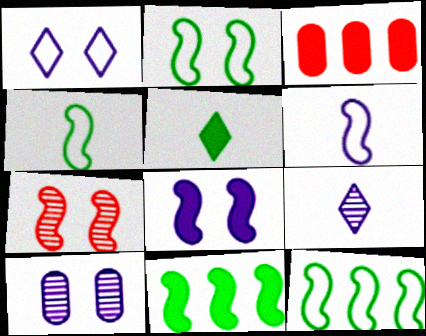[[1, 8, 10], 
[2, 3, 9], 
[2, 4, 12], 
[2, 7, 8], 
[3, 5, 8], 
[6, 7, 11]]